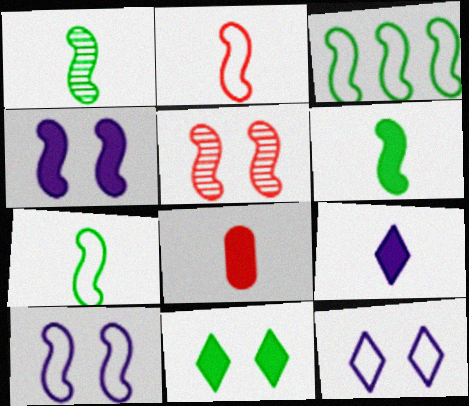[[1, 6, 7], 
[2, 3, 10], 
[6, 8, 9]]